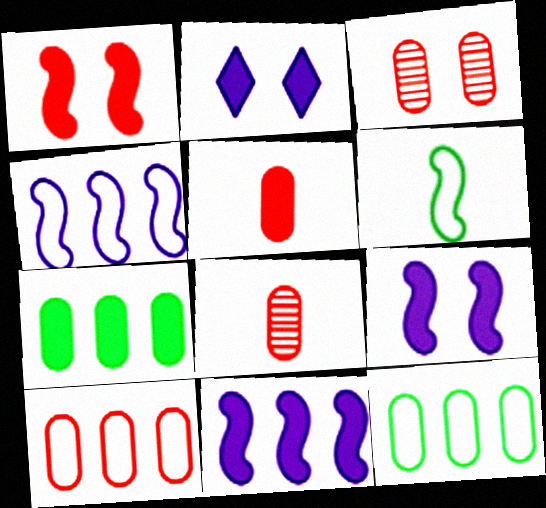[[3, 5, 10]]